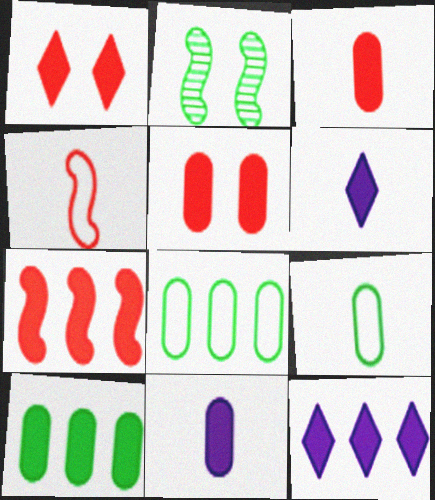[[1, 3, 7], 
[5, 10, 11], 
[7, 10, 12]]